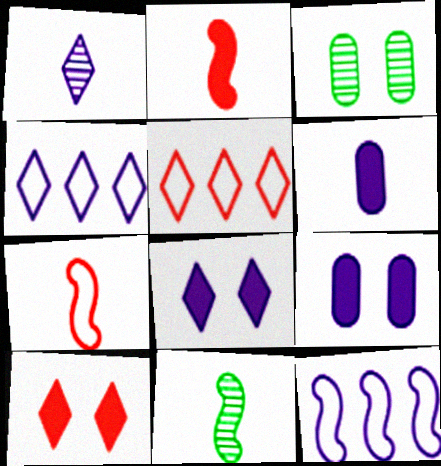[[1, 4, 8], 
[1, 9, 12], 
[2, 3, 4], 
[5, 9, 11]]